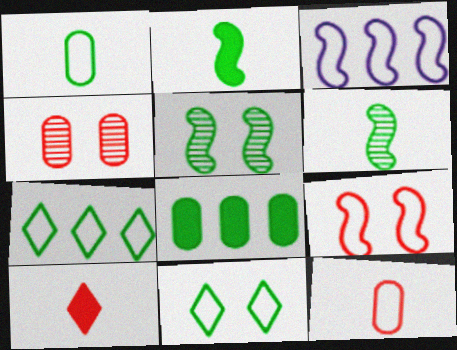[[3, 11, 12], 
[6, 8, 11]]